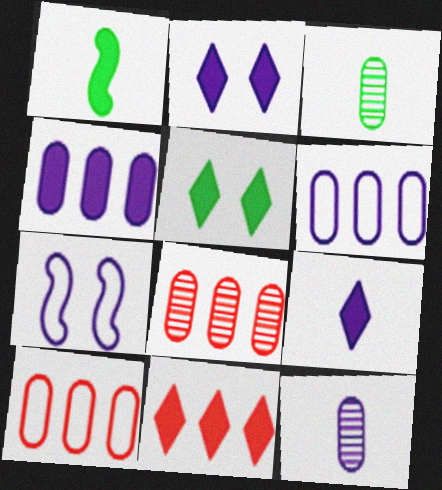[[3, 7, 11], 
[5, 9, 11]]